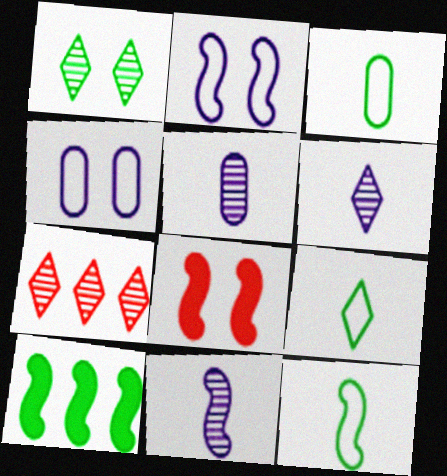[[1, 3, 10], 
[1, 4, 8], 
[1, 6, 7], 
[3, 9, 12], 
[5, 6, 11]]